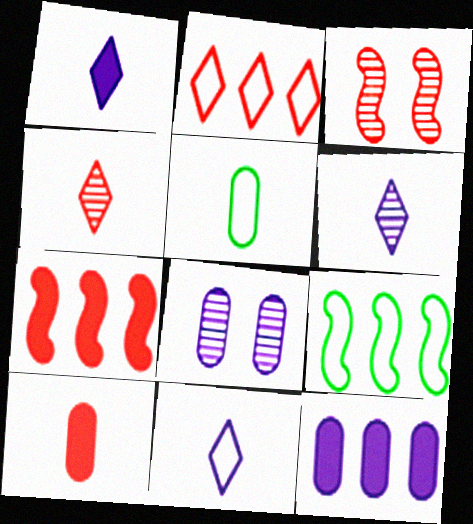[[1, 6, 11], 
[2, 3, 10]]